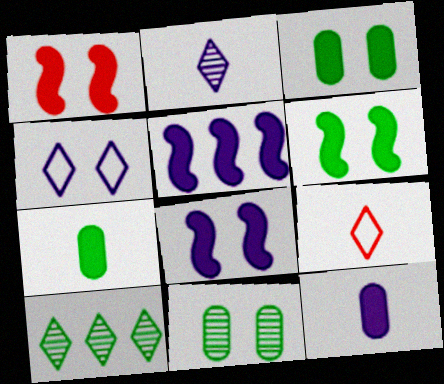[[1, 4, 11], 
[1, 6, 8], 
[5, 9, 11]]